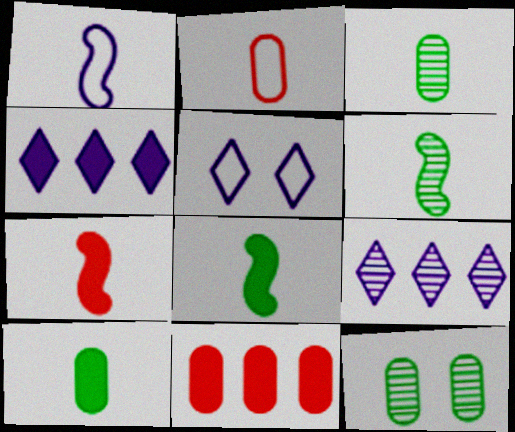[[1, 6, 7], 
[5, 6, 11]]